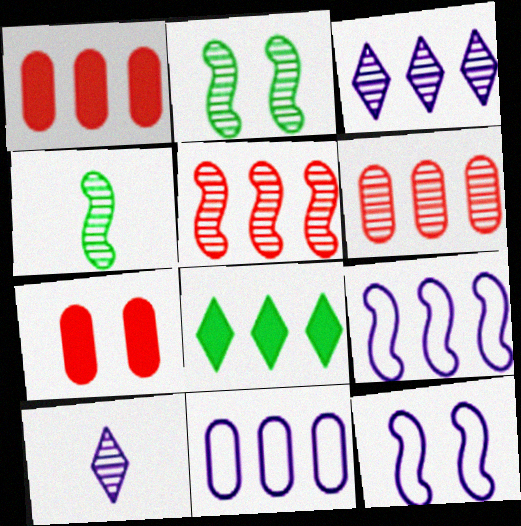[[2, 6, 10], 
[5, 8, 11], 
[6, 8, 9]]